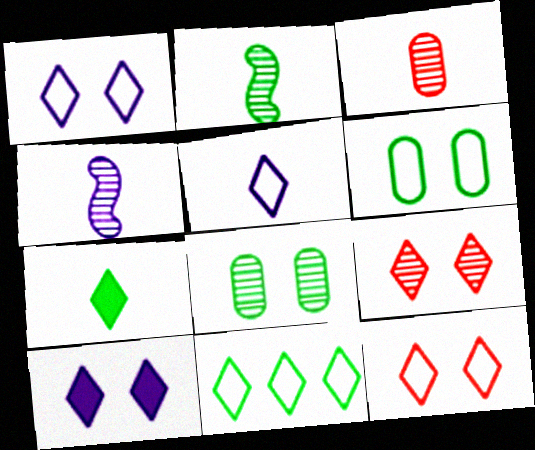[[5, 11, 12]]